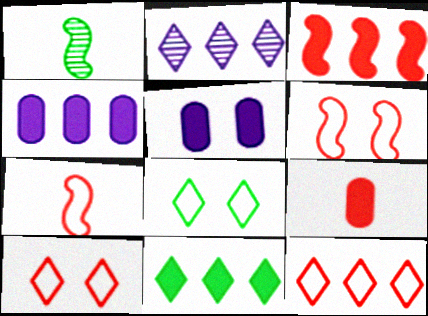[[1, 4, 10], 
[1, 5, 12], 
[2, 11, 12], 
[3, 4, 11]]